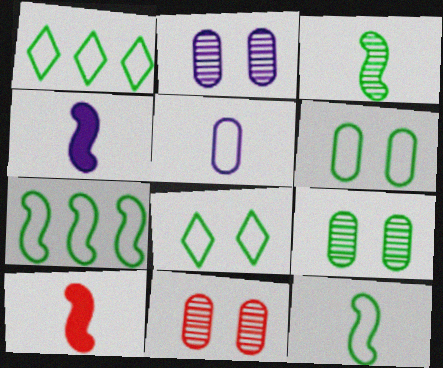[[1, 2, 10], 
[1, 4, 11], 
[1, 6, 12], 
[2, 9, 11]]